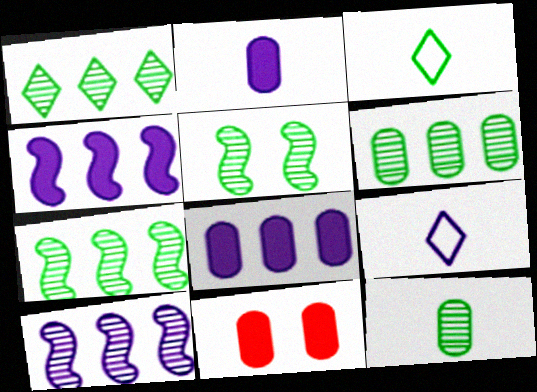[[1, 5, 12], 
[1, 6, 7], 
[3, 10, 11], 
[7, 9, 11]]